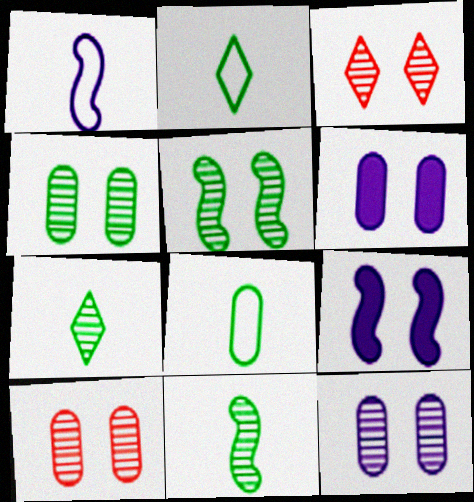[[3, 5, 12], 
[4, 10, 12]]